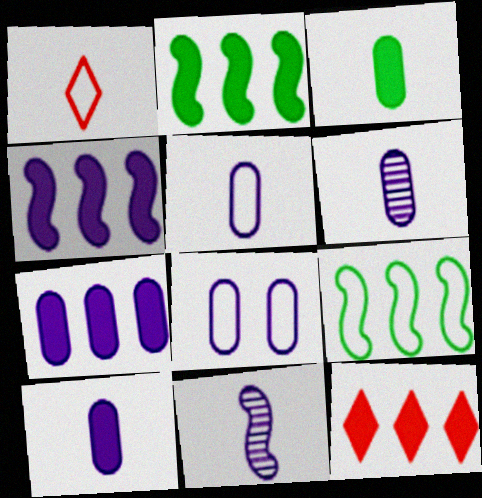[[1, 3, 11], 
[1, 8, 9], 
[2, 7, 12], 
[5, 6, 10], 
[6, 7, 8]]